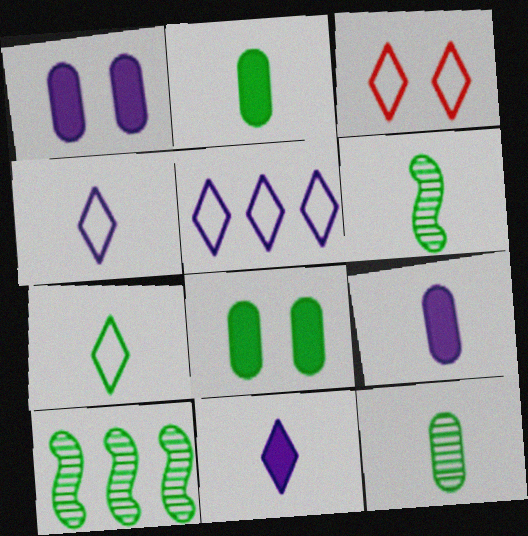[[2, 6, 7], 
[3, 5, 7], 
[3, 9, 10], 
[7, 8, 10]]